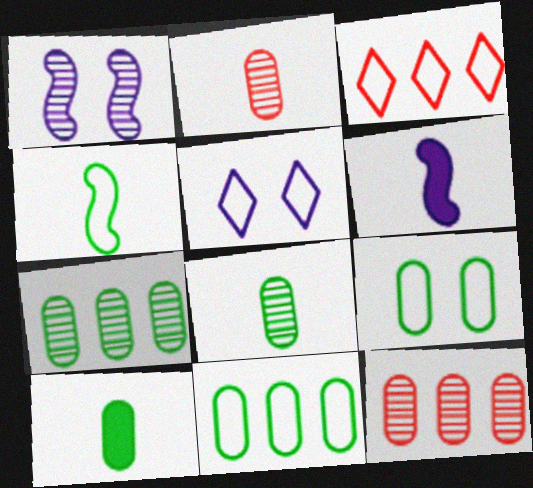[[1, 3, 10], 
[7, 9, 10]]